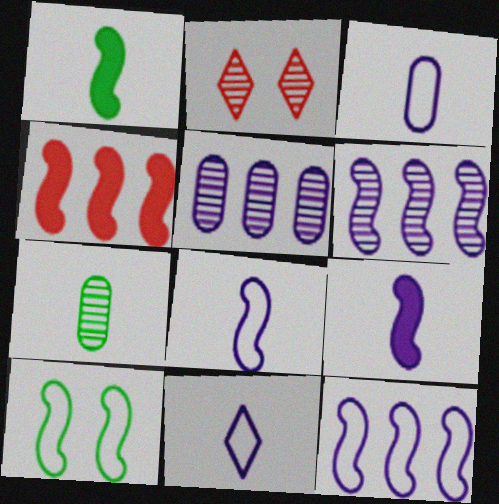[[2, 6, 7], 
[3, 8, 11]]